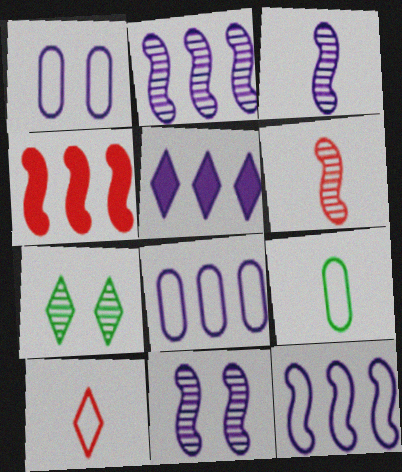[[1, 3, 5], 
[2, 3, 11], 
[2, 5, 8], 
[5, 7, 10]]